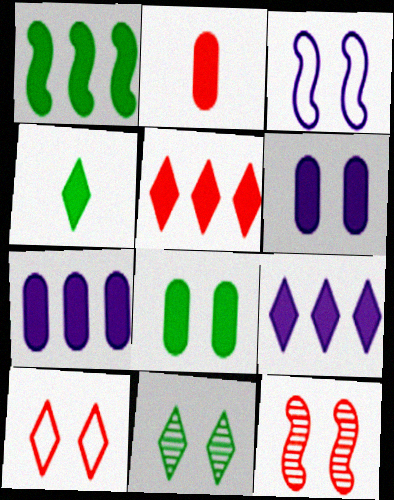[[1, 4, 8], 
[1, 5, 7], 
[2, 7, 8]]